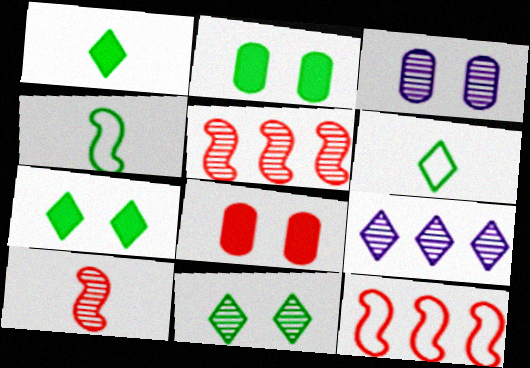[[1, 3, 12], 
[4, 8, 9]]